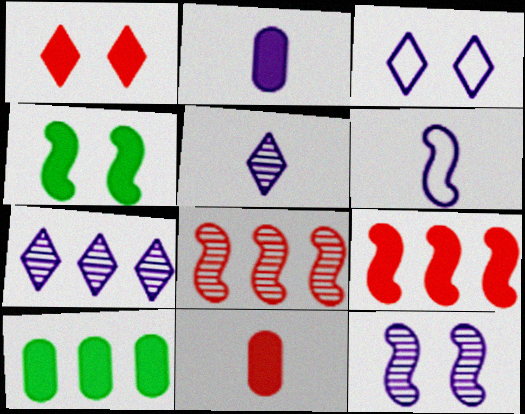[[1, 9, 11], 
[2, 5, 6], 
[4, 6, 8]]